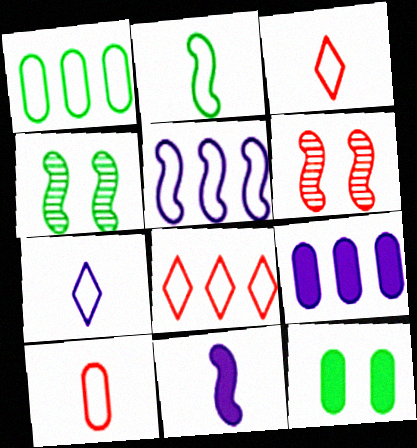[[1, 5, 8], 
[2, 7, 10], 
[3, 4, 9]]